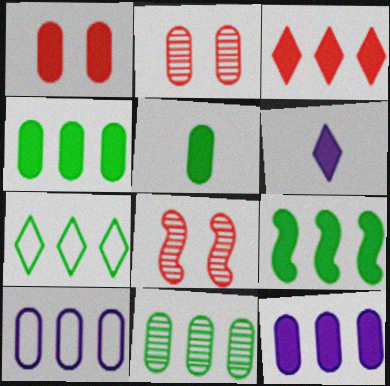[[1, 5, 12], 
[1, 6, 9], 
[2, 5, 10], 
[3, 9, 12], 
[7, 9, 11]]